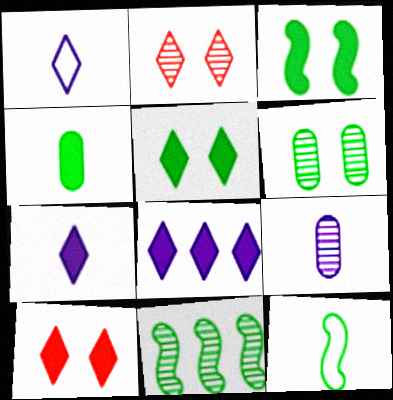[[2, 9, 11], 
[3, 11, 12]]